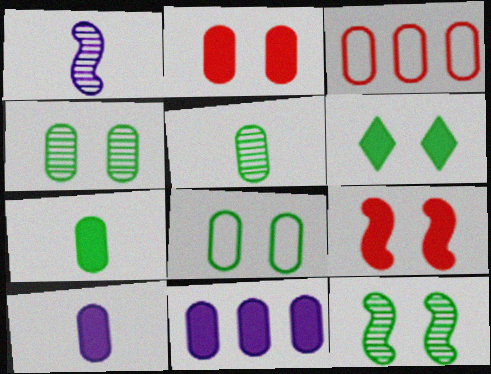[[1, 3, 6], 
[2, 7, 11], 
[3, 4, 10], 
[6, 8, 12]]